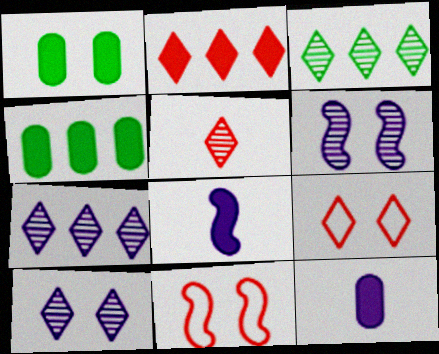[[1, 2, 8], 
[1, 6, 9], 
[1, 10, 11], 
[2, 5, 9], 
[3, 5, 10], 
[3, 11, 12]]